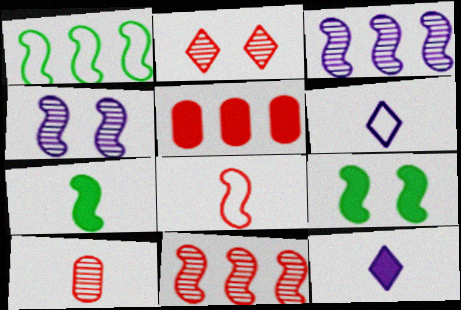[[2, 5, 8], 
[2, 10, 11], 
[3, 8, 9], 
[5, 9, 12], 
[6, 7, 10]]